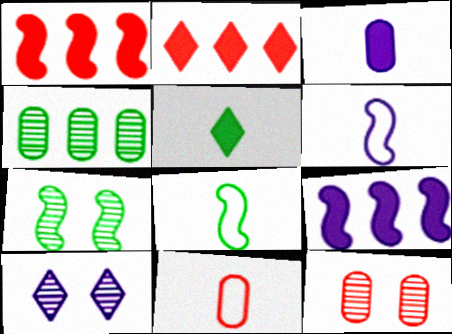[[1, 6, 7], 
[7, 10, 12]]